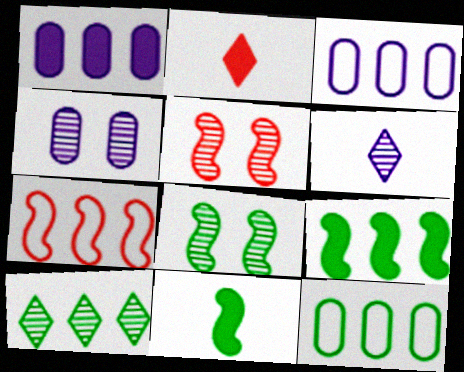[[1, 7, 10], 
[2, 3, 8], 
[9, 10, 12]]